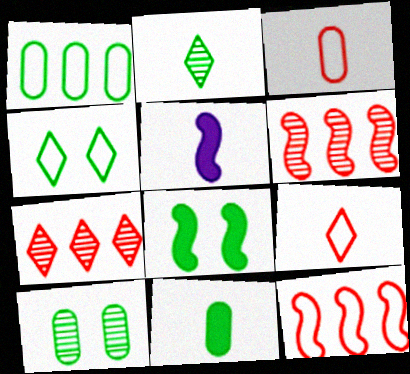[[1, 2, 8], 
[1, 10, 11], 
[2, 3, 5], 
[4, 8, 10]]